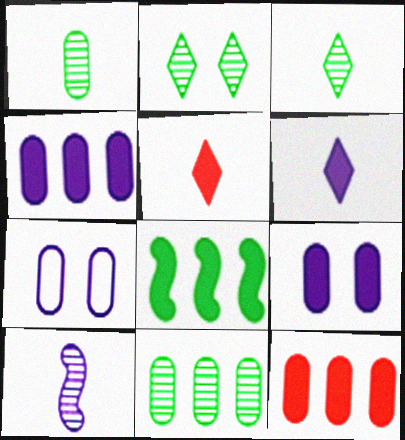[[1, 7, 12], 
[5, 8, 9]]